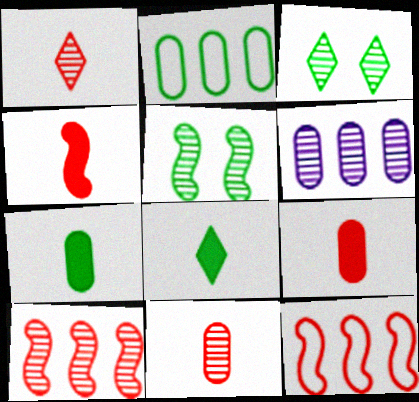[[1, 5, 6], 
[2, 5, 8]]